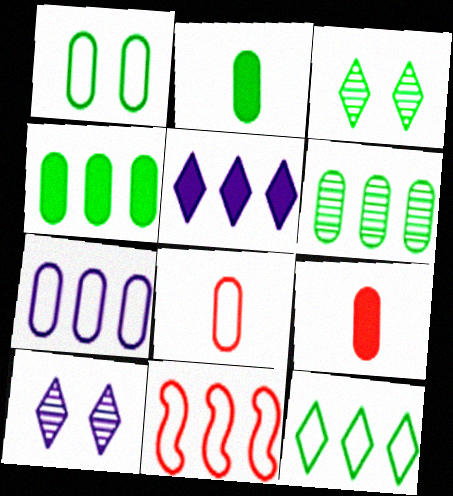[[1, 2, 6], 
[1, 7, 8], 
[2, 10, 11], 
[5, 6, 11], 
[7, 11, 12]]